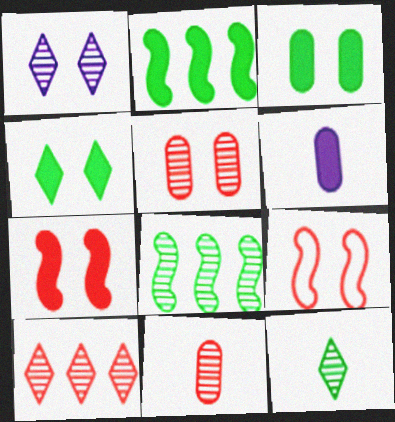[[1, 3, 9], 
[1, 8, 11], 
[1, 10, 12]]